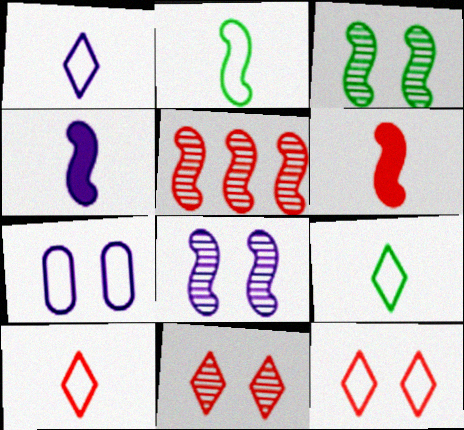[[1, 9, 10]]